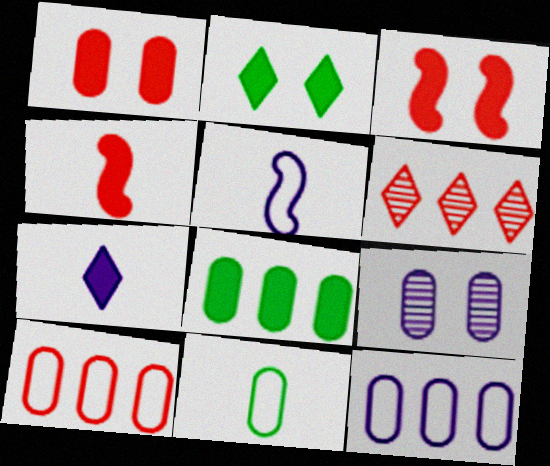[[3, 7, 8]]